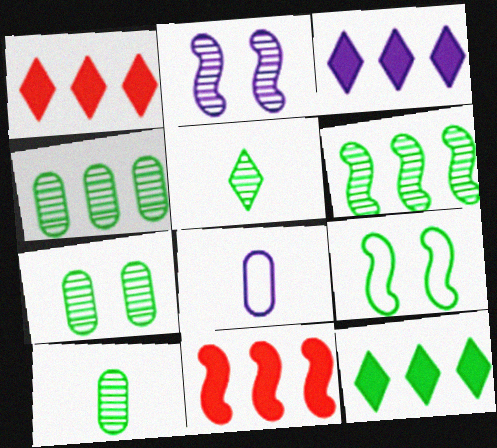[[1, 3, 12], 
[2, 3, 8], 
[4, 7, 10], 
[5, 6, 7], 
[9, 10, 12]]